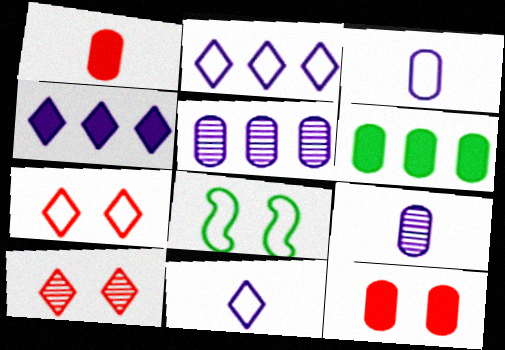[]